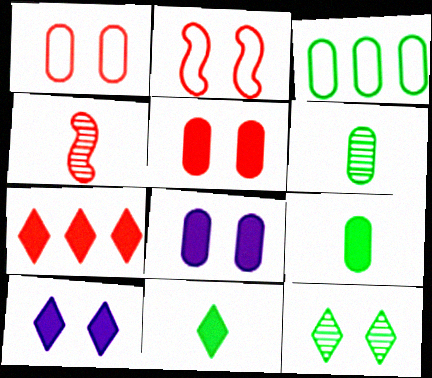[[1, 4, 7], 
[2, 8, 12], 
[3, 4, 10], 
[7, 10, 11]]